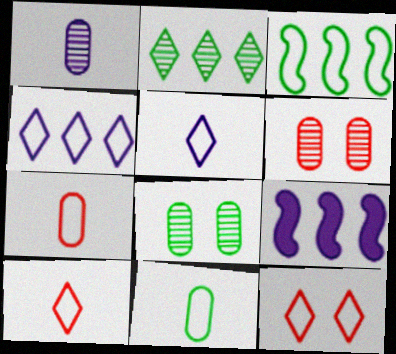[[8, 9, 10]]